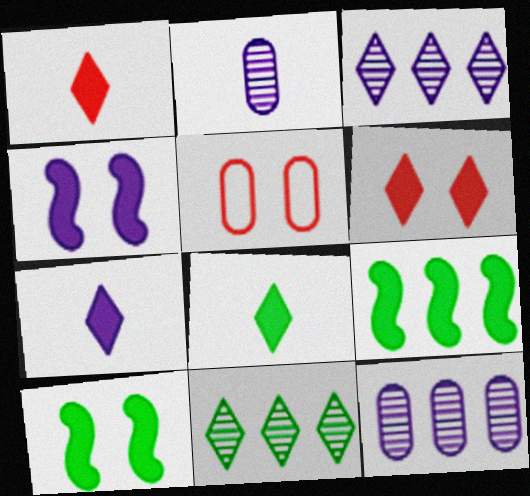[[1, 7, 8]]